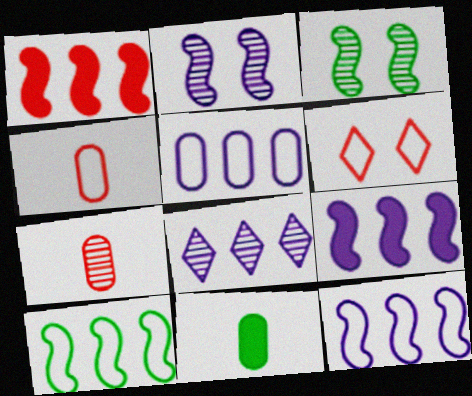[[1, 6, 7], 
[3, 7, 8], 
[5, 8, 9]]